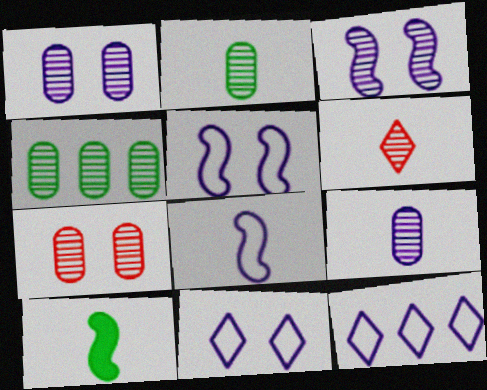[[3, 4, 6], 
[4, 7, 9], 
[7, 10, 12]]